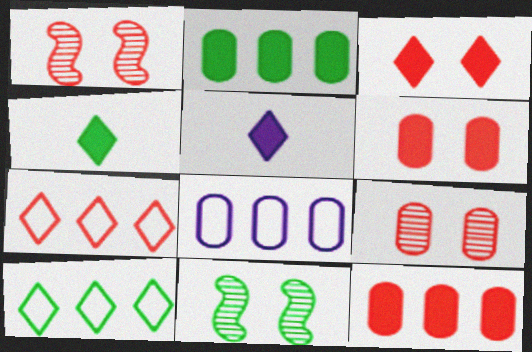[[1, 4, 8]]